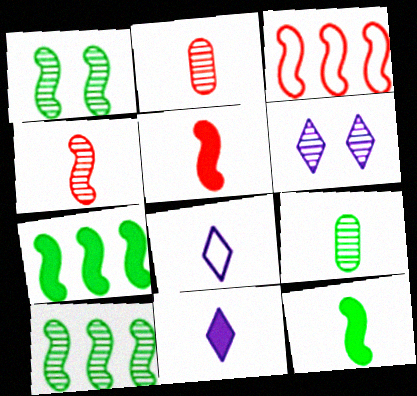[[2, 6, 10], 
[2, 8, 12], 
[5, 8, 9]]